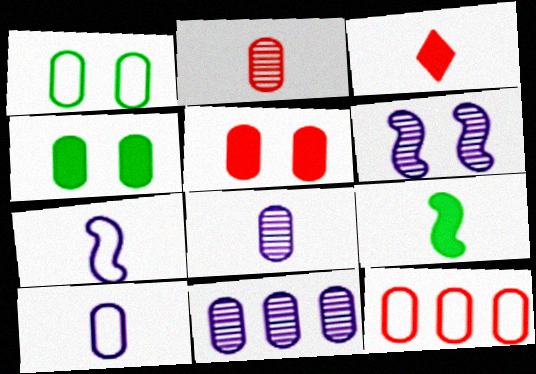[[1, 10, 12], 
[2, 5, 12], 
[4, 8, 12]]